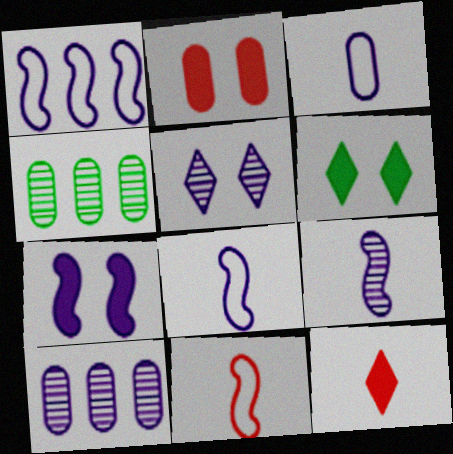[[1, 7, 9], 
[2, 3, 4], 
[2, 6, 7], 
[5, 9, 10], 
[6, 10, 11]]